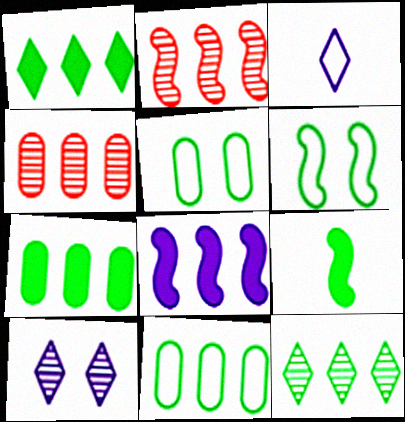[[5, 9, 12]]